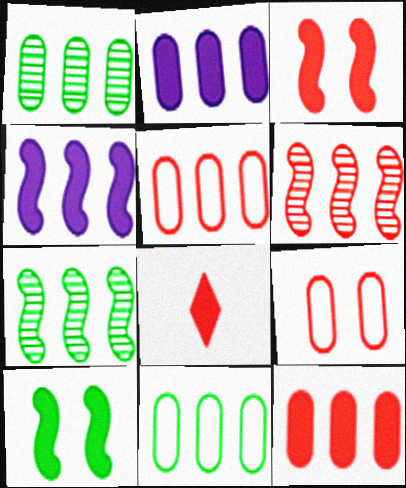[[1, 2, 5], 
[2, 8, 10], 
[3, 8, 12], 
[6, 8, 9]]